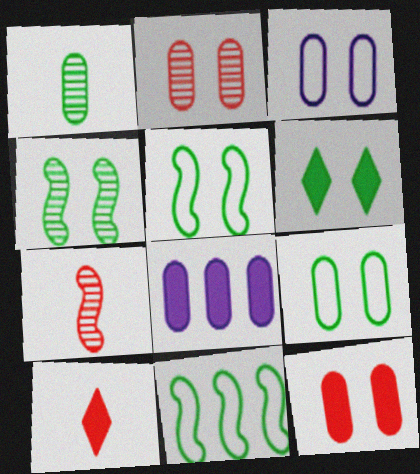[[1, 6, 11], 
[4, 6, 9]]